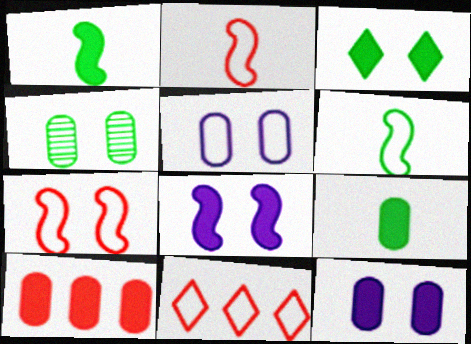[[5, 6, 11], 
[9, 10, 12]]